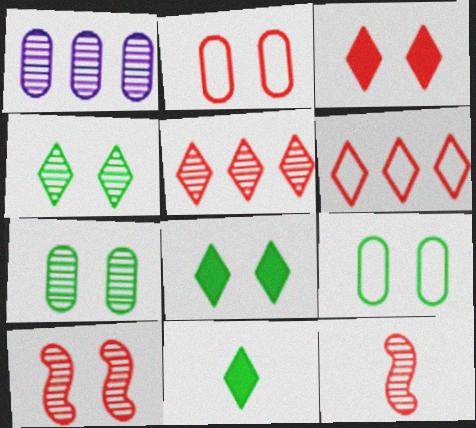[[1, 4, 12], 
[2, 3, 10]]